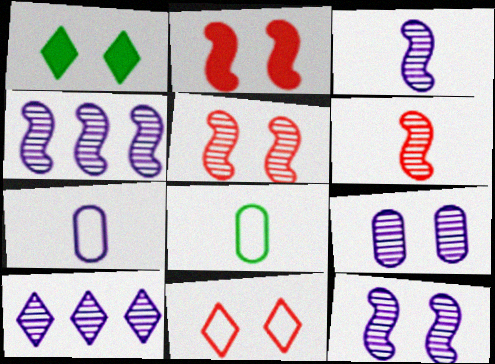[[2, 8, 10], 
[3, 4, 12], 
[3, 9, 10]]